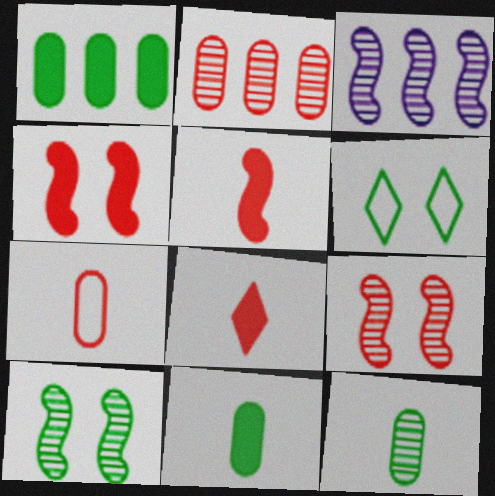[]